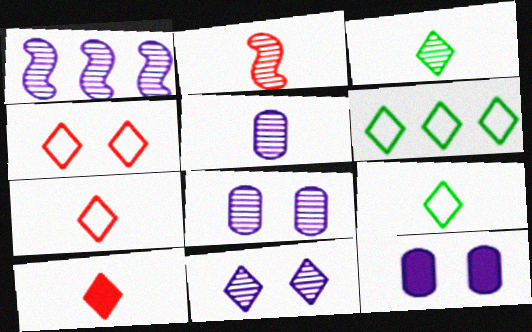[[1, 5, 11], 
[2, 3, 5], 
[2, 6, 12], 
[6, 10, 11]]